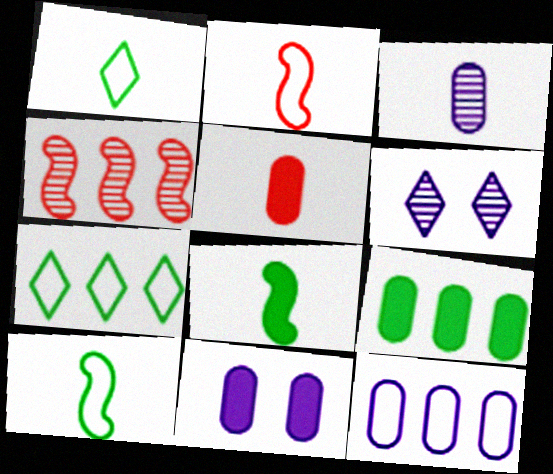[[1, 4, 11], 
[2, 6, 9], 
[3, 11, 12], 
[5, 9, 11]]